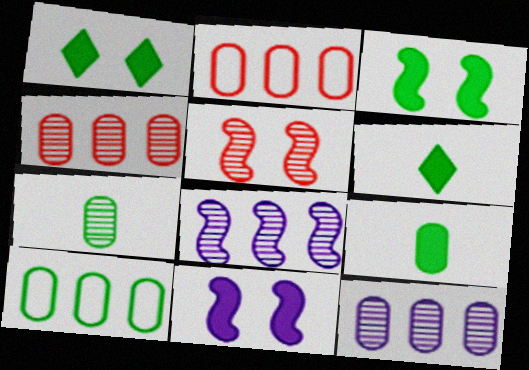[]